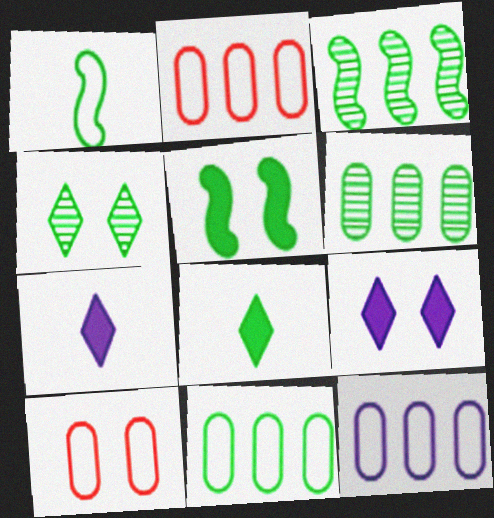[[1, 3, 5], 
[2, 11, 12], 
[3, 7, 10]]